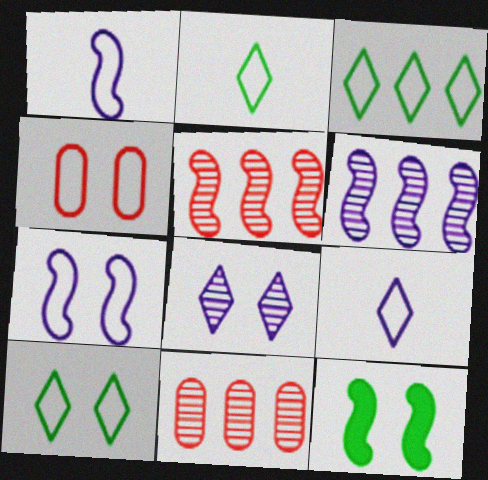[[1, 3, 4], 
[1, 5, 12], 
[2, 3, 10], 
[4, 7, 10], 
[4, 8, 12], 
[9, 11, 12]]